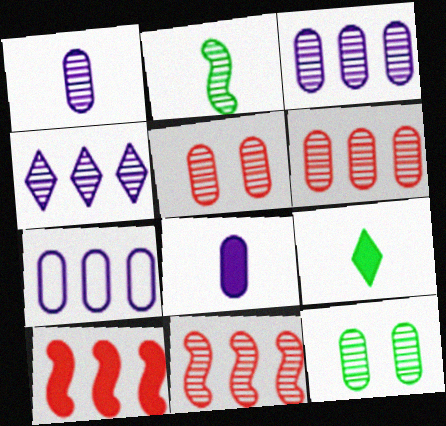[[1, 6, 12], 
[2, 4, 5]]